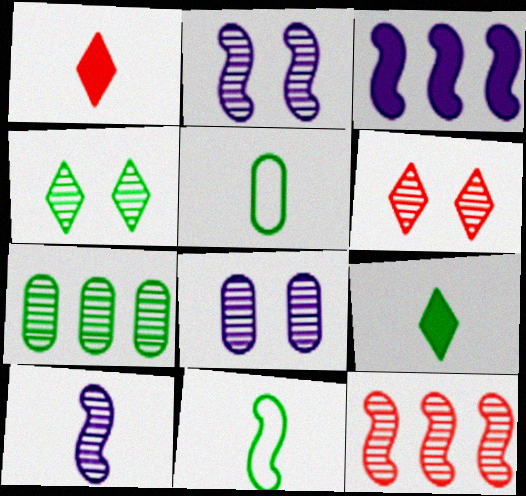[[1, 5, 10], 
[3, 5, 6], 
[6, 7, 10]]